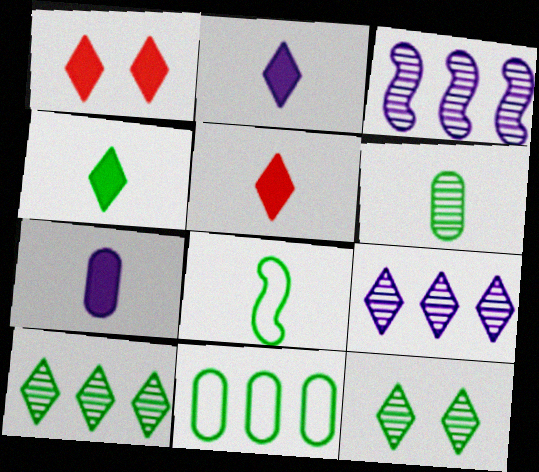[[2, 4, 5], 
[4, 6, 8]]